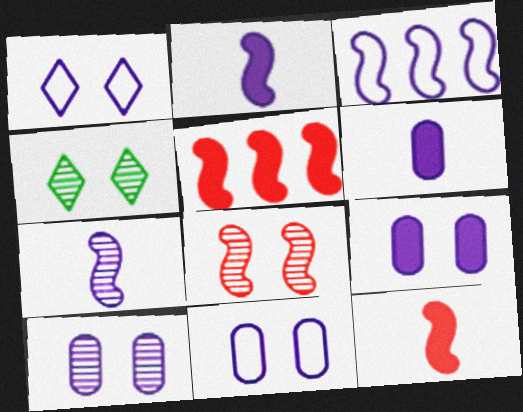[[4, 8, 10], 
[9, 10, 11]]